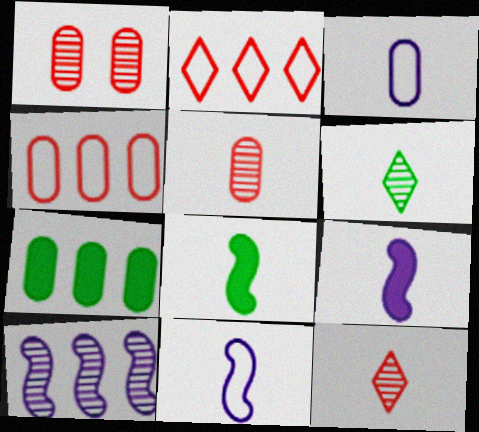[[1, 3, 7], 
[1, 6, 10], 
[2, 7, 10], 
[3, 8, 12]]